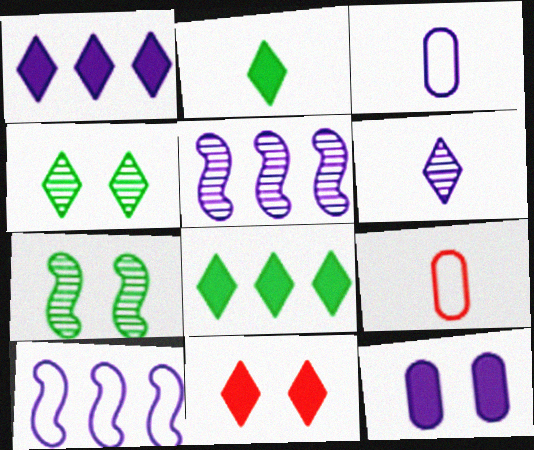[[1, 2, 11], 
[1, 7, 9], 
[6, 10, 12]]